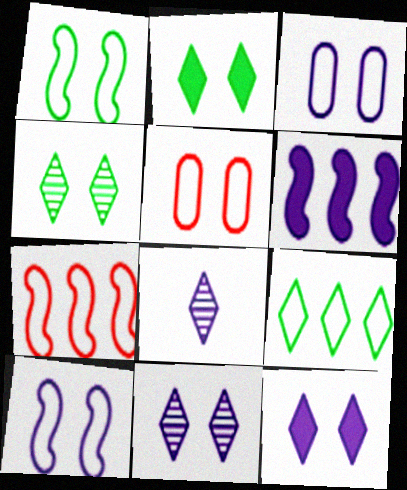[[3, 6, 8]]